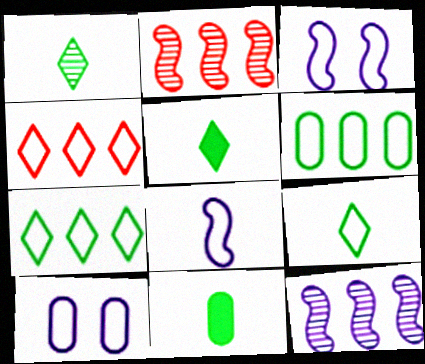[[1, 5, 9], 
[2, 5, 10]]